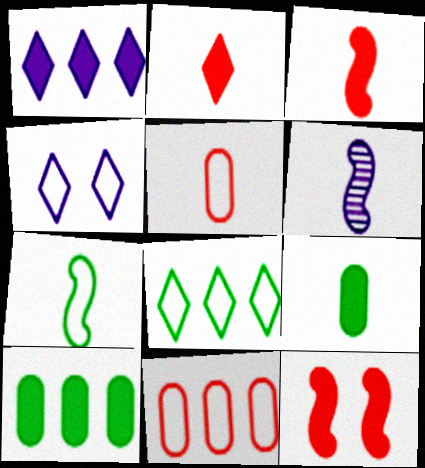[[1, 9, 12], 
[3, 6, 7], 
[4, 7, 11]]